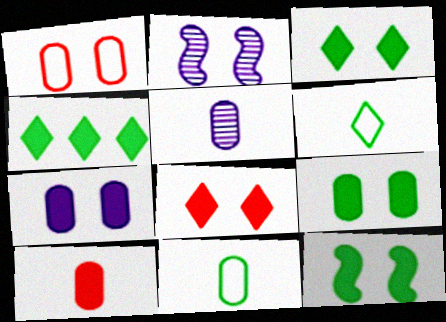[[1, 2, 3], 
[3, 9, 12], 
[5, 10, 11], 
[7, 8, 12]]